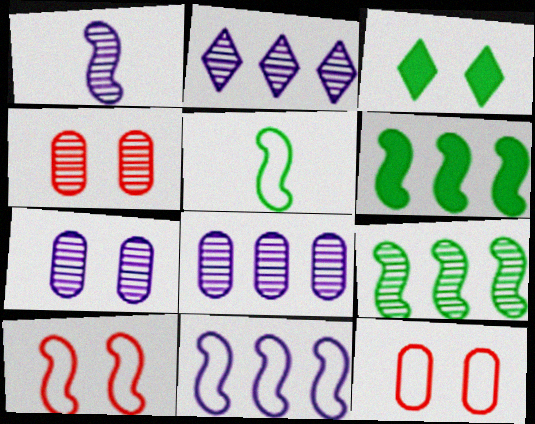[[1, 2, 7], 
[1, 6, 10], 
[3, 7, 10], 
[5, 10, 11]]